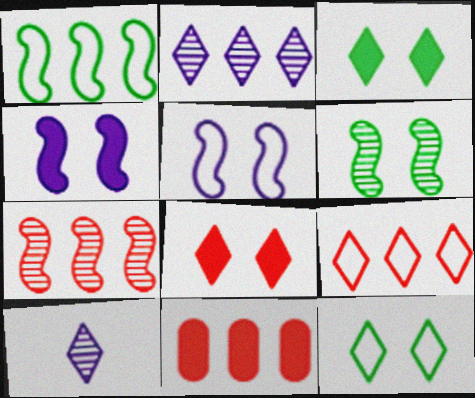[[1, 2, 11], 
[3, 9, 10], 
[7, 9, 11]]